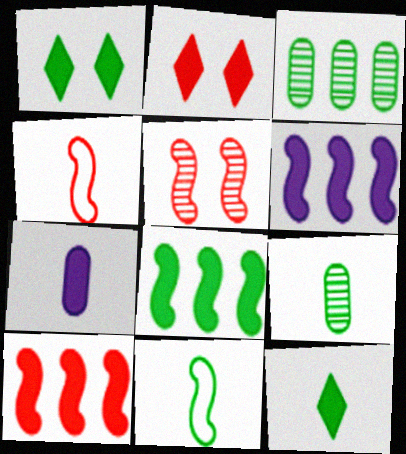[[1, 3, 11], 
[1, 7, 10], 
[2, 7, 8], 
[4, 5, 10], 
[5, 6, 11], 
[6, 8, 10], 
[9, 11, 12]]